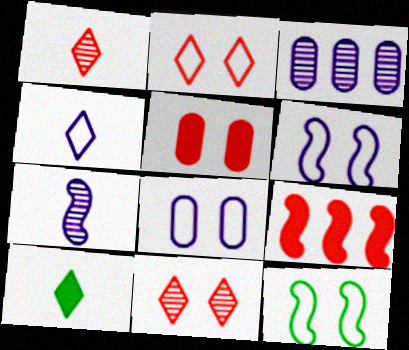[[1, 4, 10], 
[2, 8, 12], 
[7, 9, 12]]